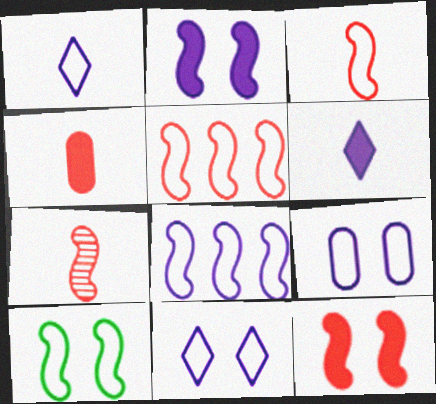[[1, 8, 9], 
[3, 8, 10], 
[5, 7, 12]]